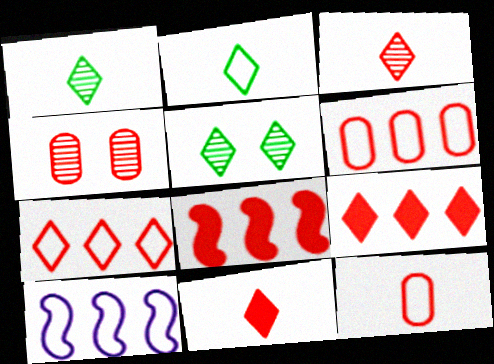[]